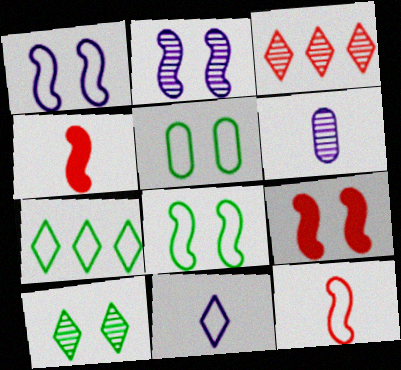[[2, 8, 9], 
[6, 7, 9]]